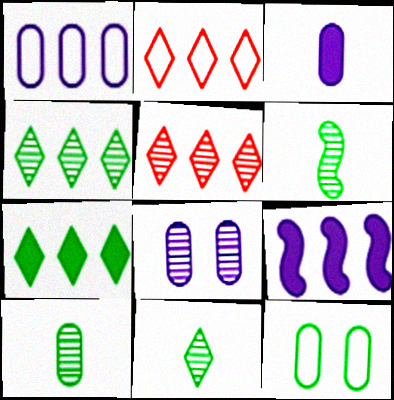[[1, 3, 8], 
[5, 6, 8], 
[6, 7, 12], 
[6, 10, 11]]